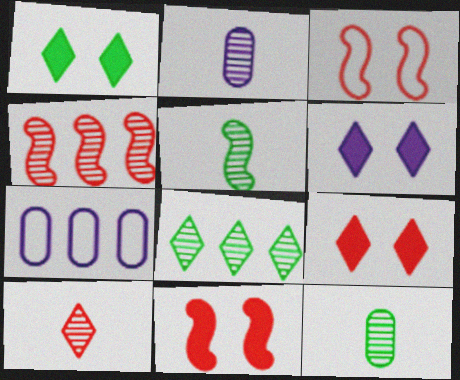[[1, 6, 9], 
[2, 5, 10], 
[5, 7, 9]]